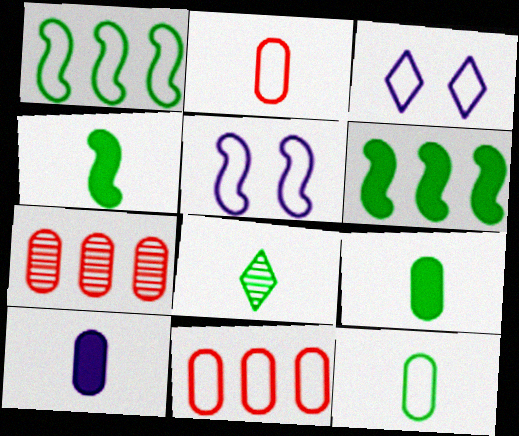[[1, 2, 3], 
[3, 4, 7], 
[4, 8, 12]]